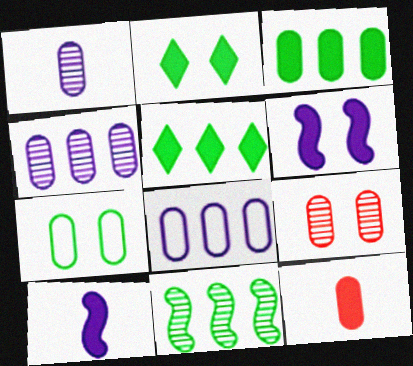[[4, 7, 12], 
[5, 6, 12]]